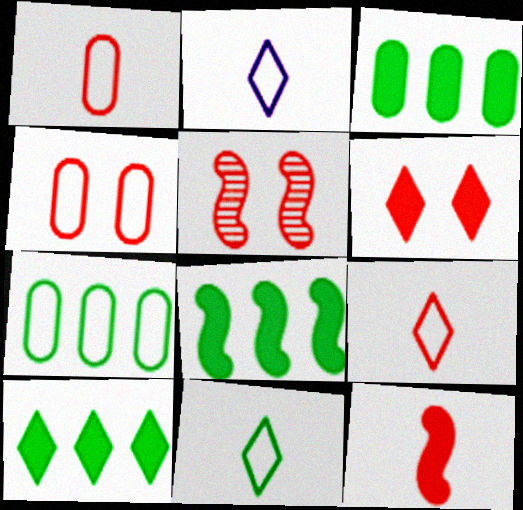[[2, 3, 5], 
[2, 9, 11], 
[3, 8, 10], 
[4, 5, 6]]